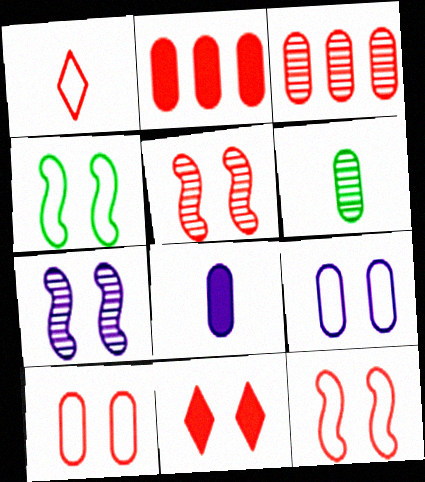[[1, 2, 5], 
[2, 6, 9], 
[5, 10, 11]]